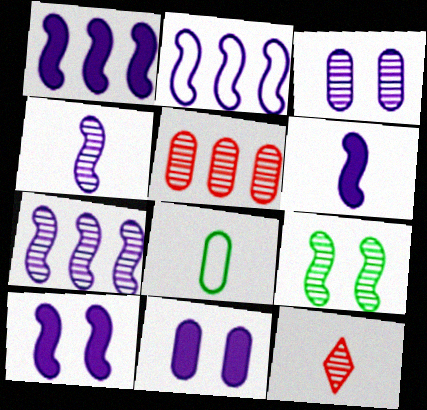[[1, 2, 7], 
[1, 6, 10], 
[2, 4, 10], 
[5, 8, 11], 
[6, 8, 12]]